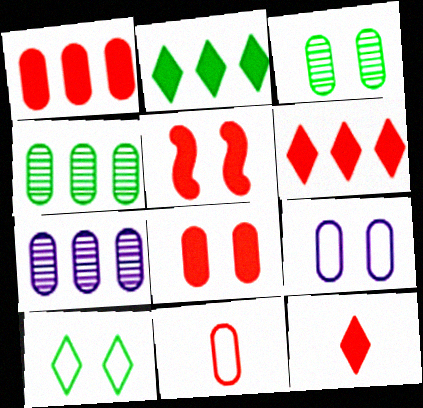[[1, 5, 12], 
[3, 8, 9]]